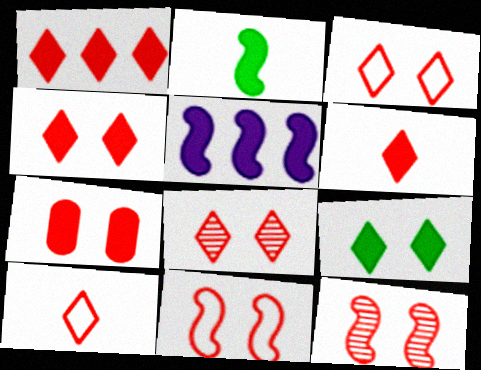[[1, 4, 6], 
[1, 8, 10], 
[3, 4, 8], 
[3, 7, 12], 
[7, 8, 11]]